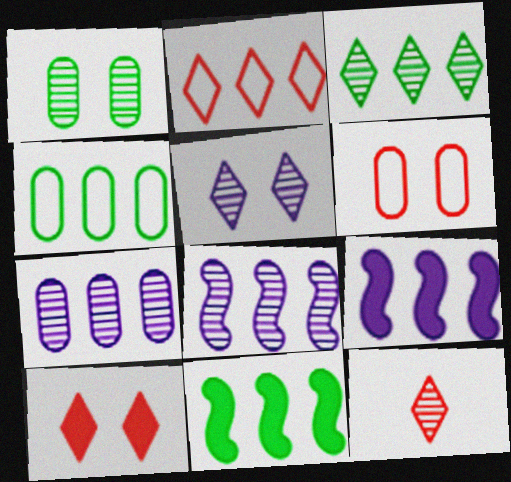[[1, 8, 12], 
[2, 7, 11], 
[2, 10, 12], 
[3, 4, 11], 
[3, 5, 12]]